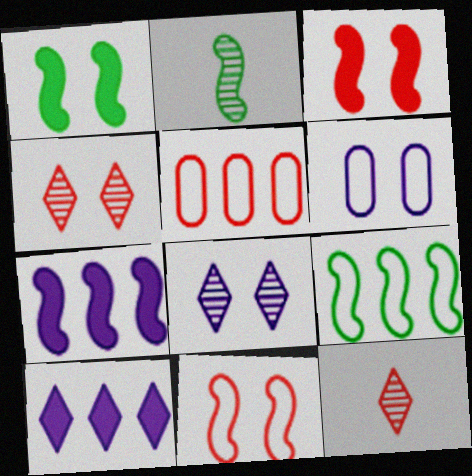[[1, 2, 9], 
[1, 4, 6], 
[2, 7, 11], 
[3, 5, 12]]